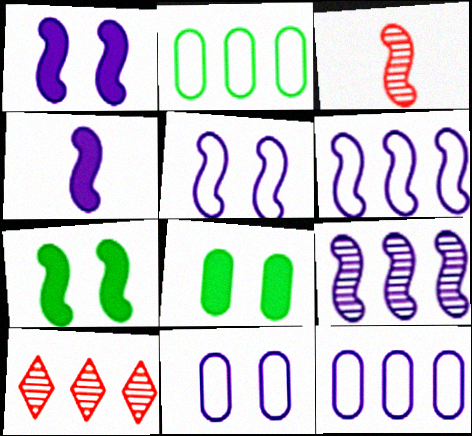[[3, 6, 7], 
[4, 5, 9]]